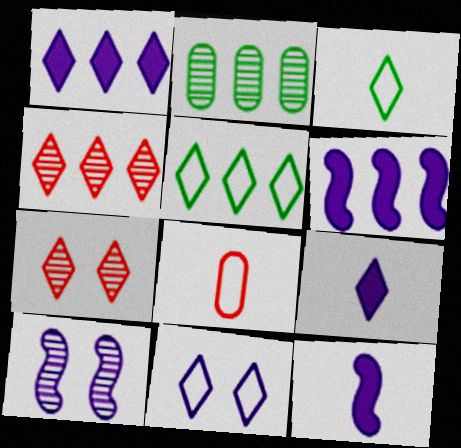[[1, 3, 7], 
[1, 4, 5], 
[5, 7, 9]]